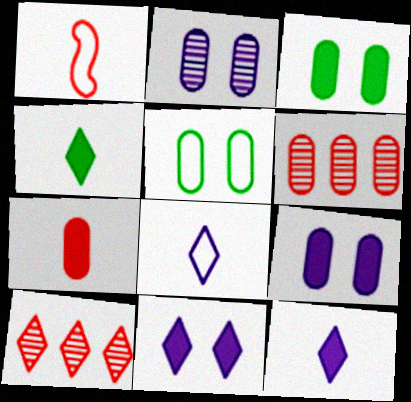[]